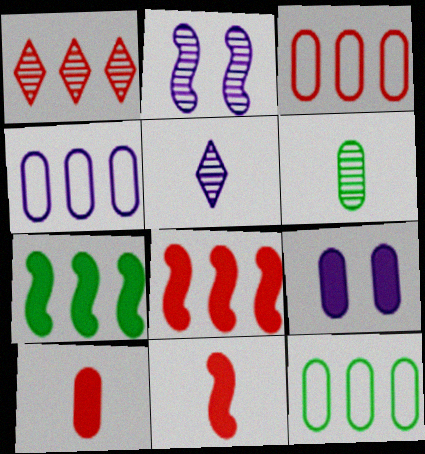[[1, 2, 6], 
[1, 3, 8], 
[1, 4, 7], 
[3, 4, 12], 
[3, 6, 9]]